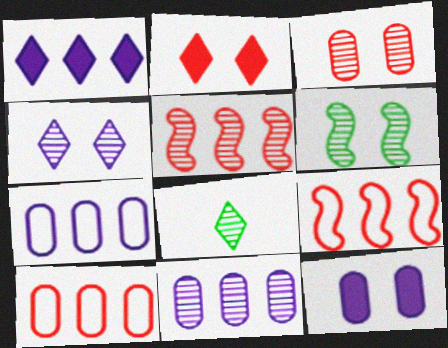[[3, 4, 6], 
[8, 9, 12]]